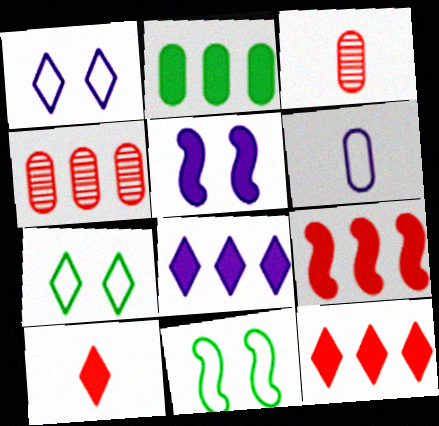[[2, 5, 10], 
[2, 8, 9], 
[3, 8, 11]]